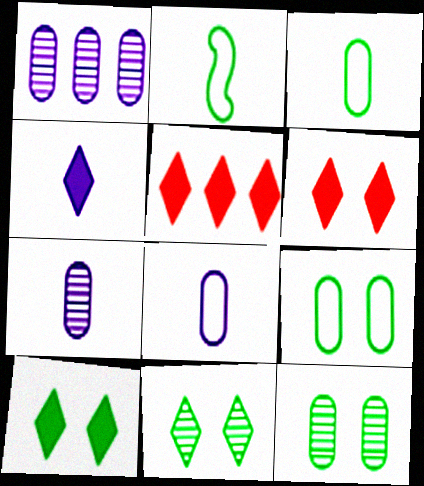[[1, 2, 6], 
[4, 5, 10]]